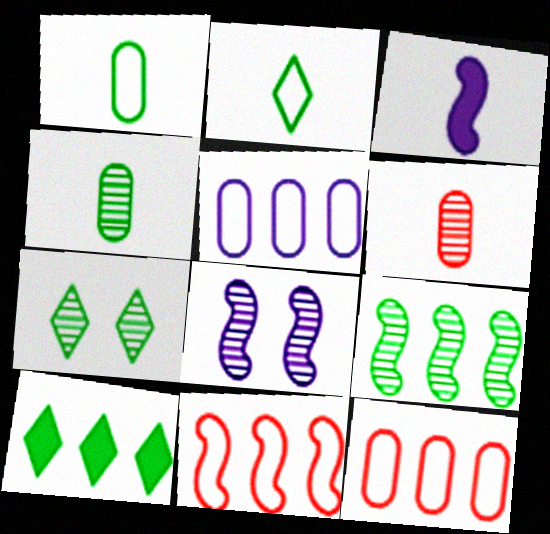[[2, 3, 6], 
[2, 7, 10], 
[3, 7, 12], 
[4, 7, 9]]